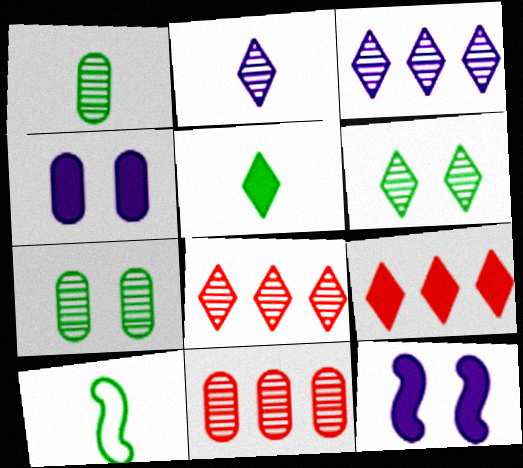[[1, 5, 10], 
[2, 6, 8], 
[4, 8, 10]]